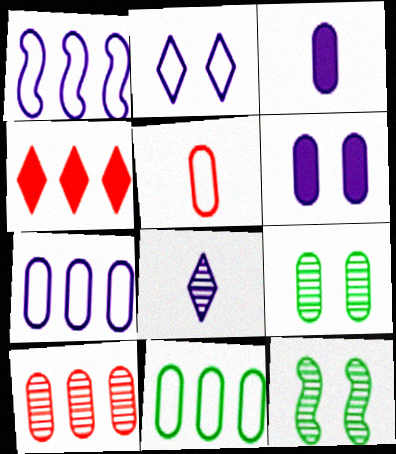[[1, 6, 8], 
[8, 10, 12]]